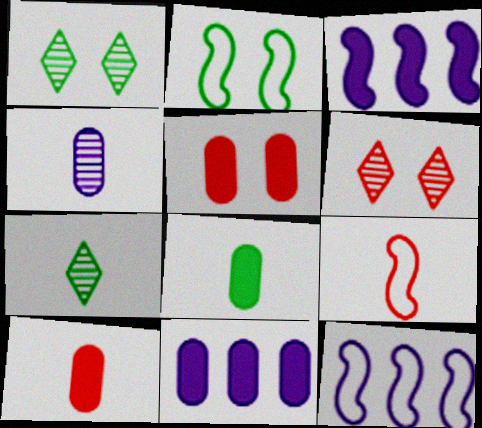[[1, 9, 11], 
[1, 10, 12], 
[2, 9, 12], 
[5, 7, 12], 
[5, 8, 11], 
[6, 8, 12]]